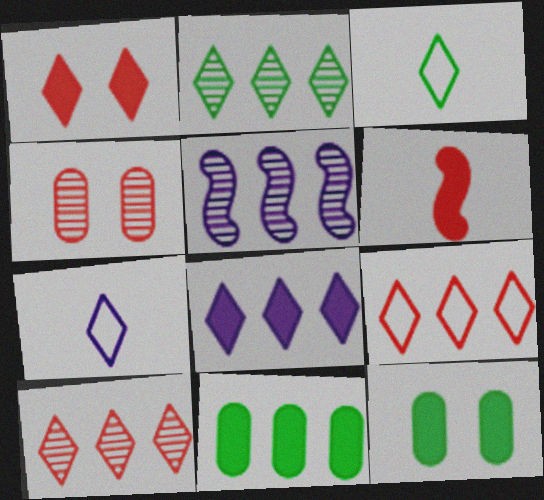[[1, 2, 7], 
[2, 8, 9], 
[4, 6, 9], 
[5, 9, 11], 
[6, 8, 12]]